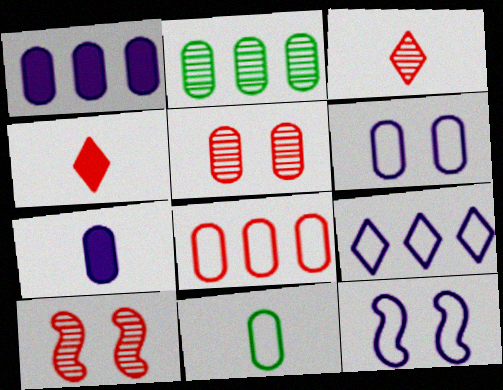[[1, 2, 8], 
[1, 5, 11], 
[2, 4, 12], 
[4, 8, 10], 
[6, 8, 11]]